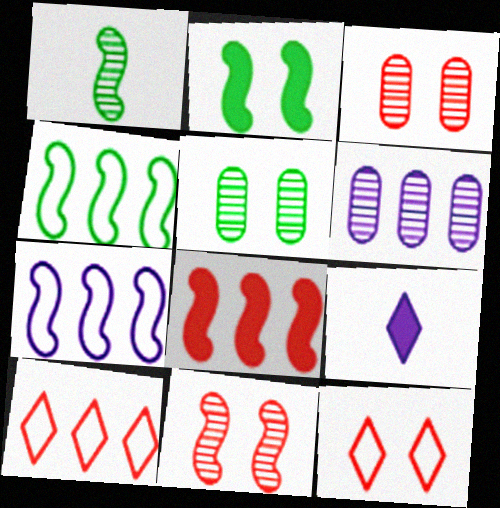[[1, 2, 4], 
[3, 4, 9]]